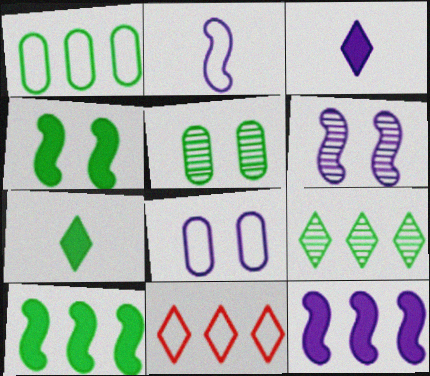[[1, 9, 10], 
[2, 6, 12]]